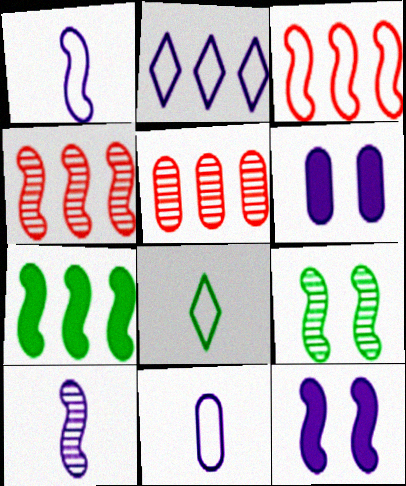[[2, 5, 7], 
[2, 6, 10], 
[4, 6, 8], 
[4, 9, 10], 
[5, 8, 12]]